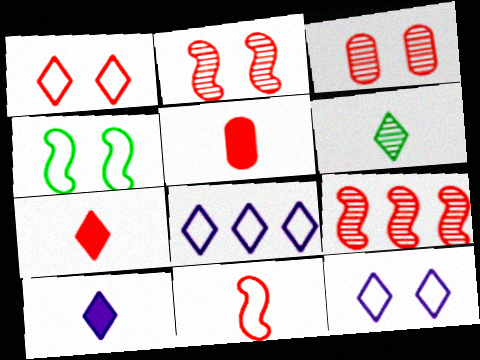[[1, 5, 9]]